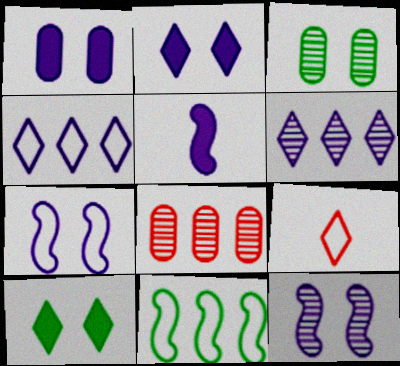[[6, 9, 10]]